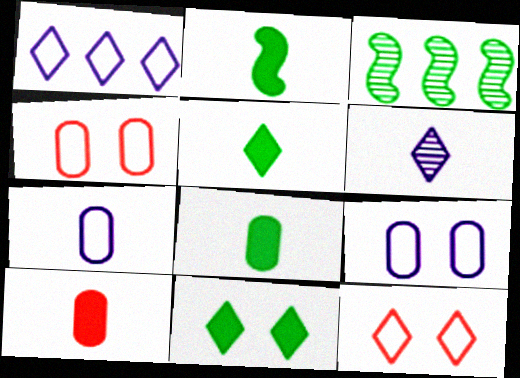[[2, 5, 8]]